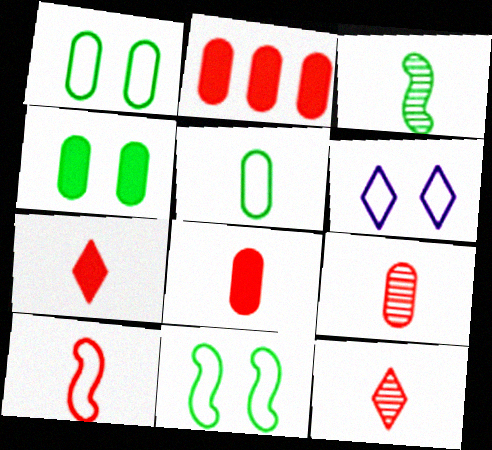[[2, 3, 6], 
[7, 9, 10], 
[8, 10, 12]]